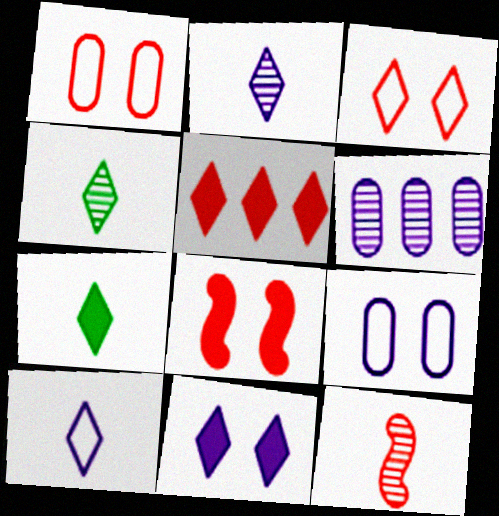[[1, 5, 12], 
[5, 7, 11]]